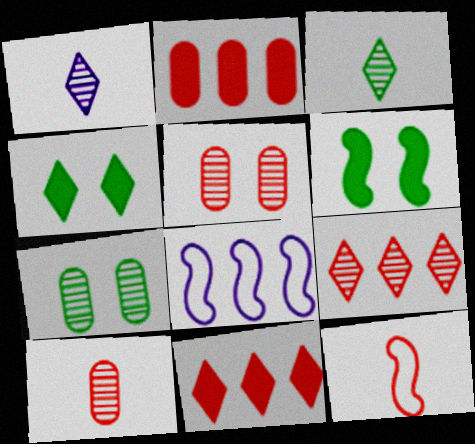[[4, 8, 10], 
[5, 11, 12]]